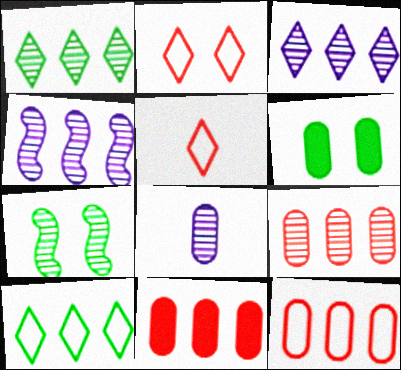[[1, 4, 9], 
[4, 5, 6], 
[4, 10, 11], 
[6, 8, 12], 
[9, 11, 12]]